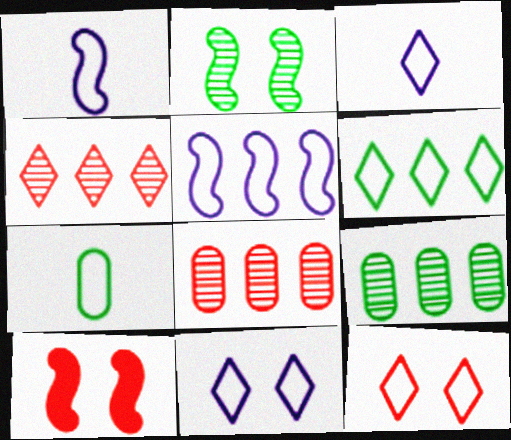[[3, 6, 12], 
[3, 9, 10], 
[5, 7, 12]]